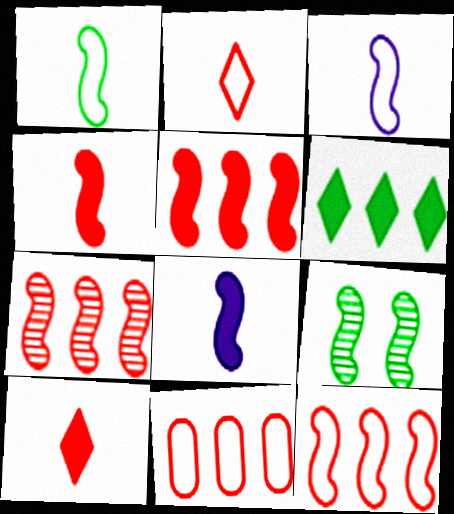[[3, 5, 9], 
[5, 7, 12], 
[8, 9, 12]]